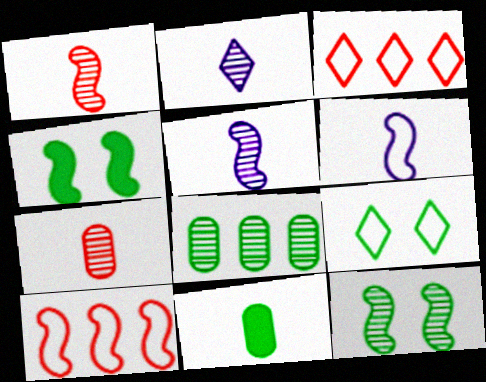[[4, 5, 10]]